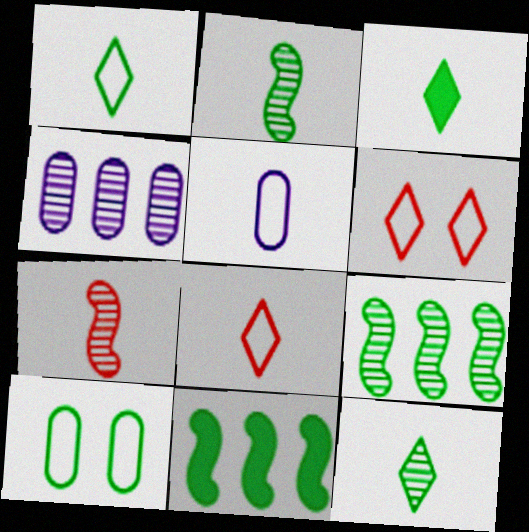[[1, 3, 12], 
[3, 5, 7], 
[3, 9, 10], 
[10, 11, 12]]